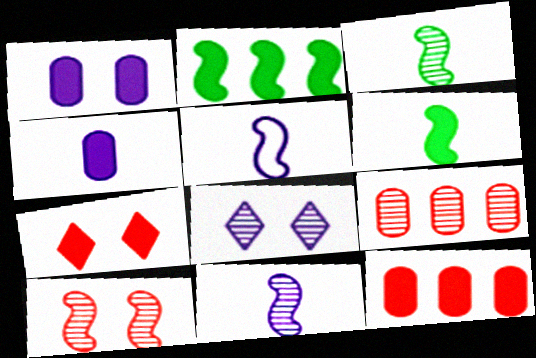[[2, 4, 7], 
[2, 5, 10], 
[3, 8, 9]]